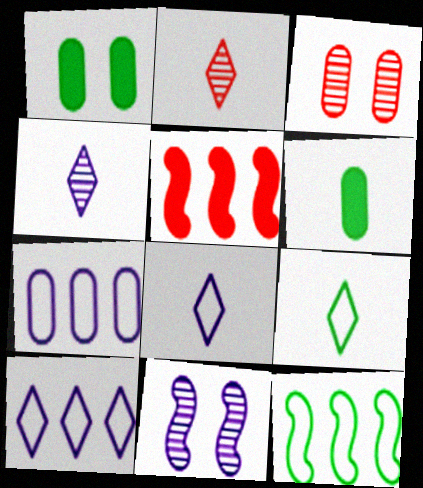[[3, 6, 7]]